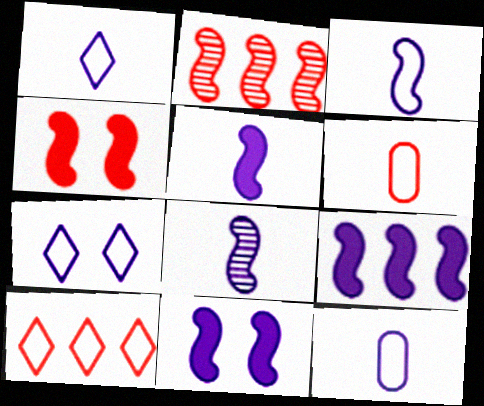[[1, 3, 12], 
[3, 5, 8], 
[5, 9, 11]]